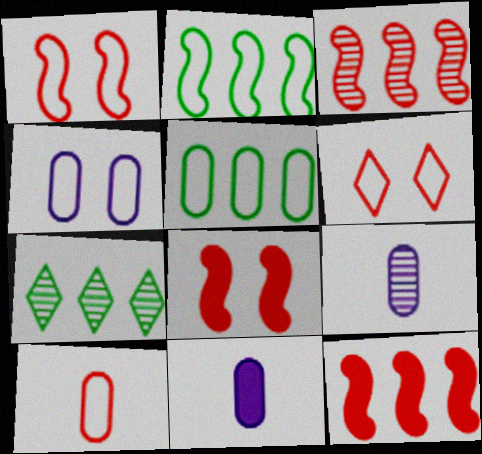[[1, 7, 11], 
[4, 5, 10]]